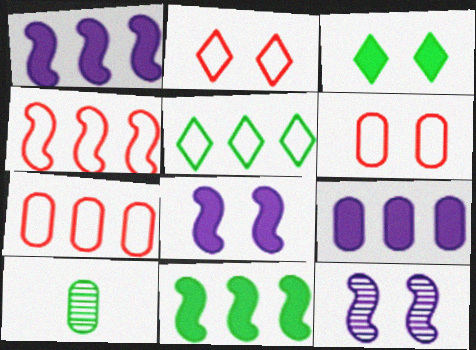[[1, 2, 10], 
[3, 6, 12], 
[6, 9, 10]]